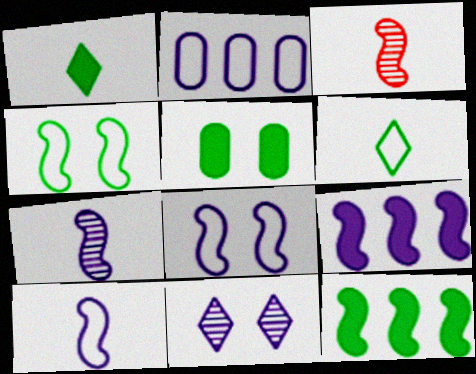[[1, 5, 12], 
[3, 4, 9], 
[3, 8, 12], 
[7, 8, 9]]